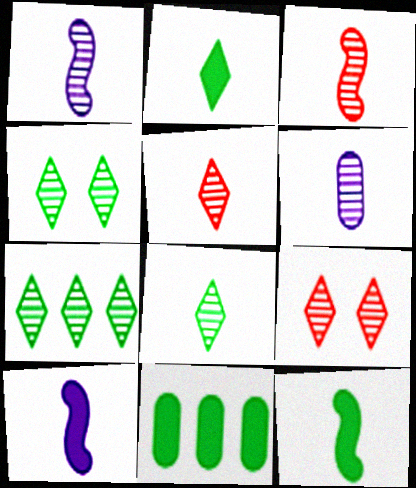[[3, 6, 8], 
[4, 7, 8]]